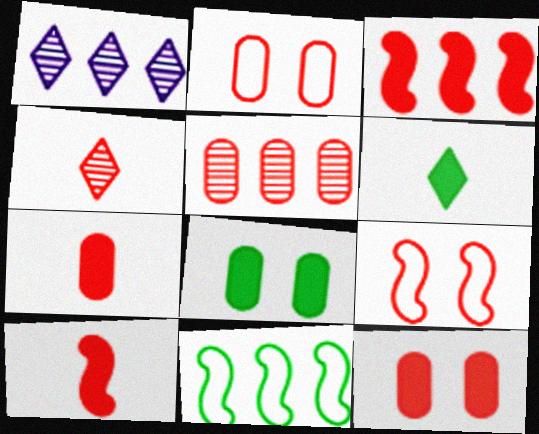[[2, 3, 4], 
[2, 5, 7]]